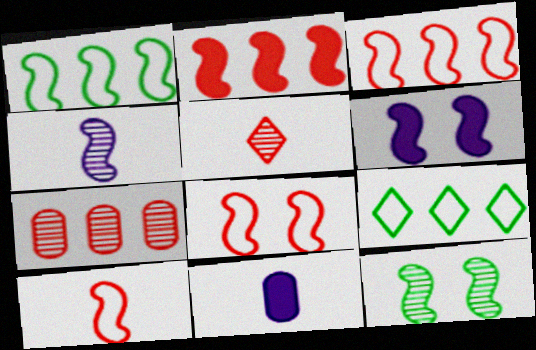[[3, 8, 10], 
[6, 8, 12]]